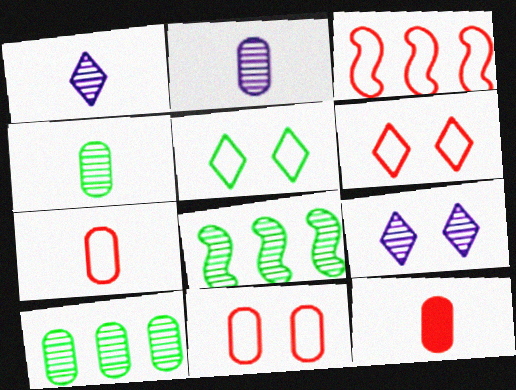[[3, 6, 7]]